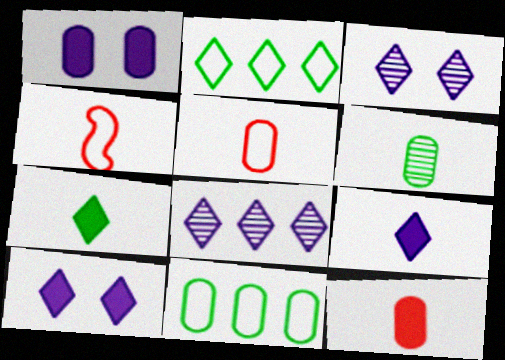[[4, 6, 9]]